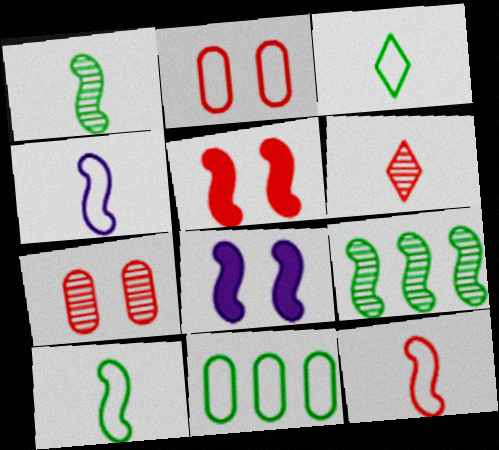[[4, 5, 9], 
[4, 10, 12], 
[6, 8, 11], 
[8, 9, 12]]